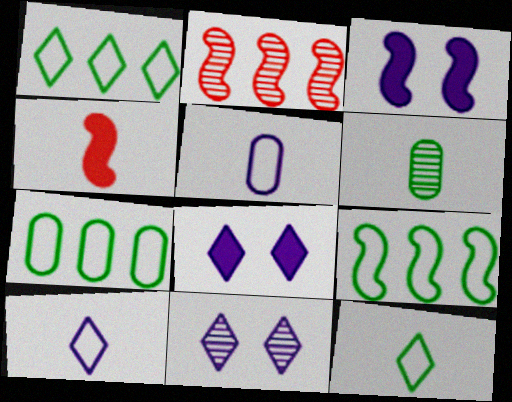[[1, 7, 9], 
[2, 6, 11], 
[4, 6, 10], 
[4, 7, 11]]